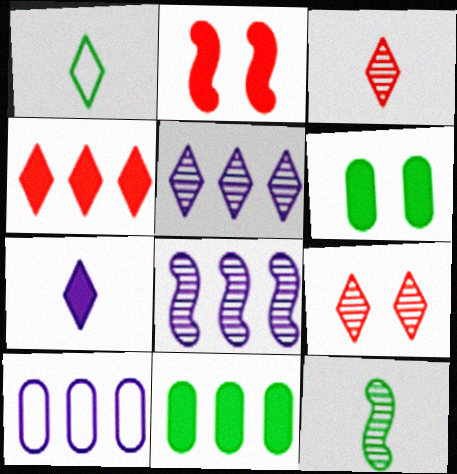[[1, 3, 7], 
[2, 7, 11]]